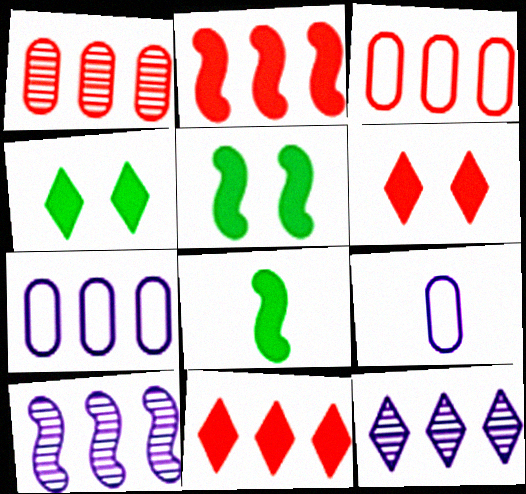[]